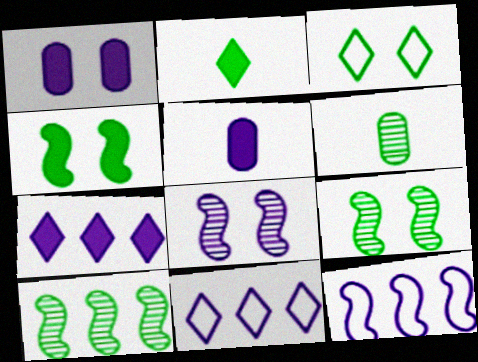[[5, 8, 11]]